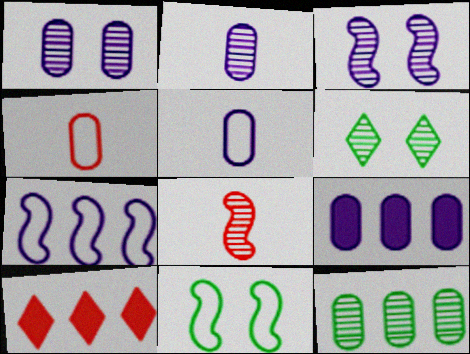[[1, 5, 9], 
[2, 10, 11], 
[7, 10, 12]]